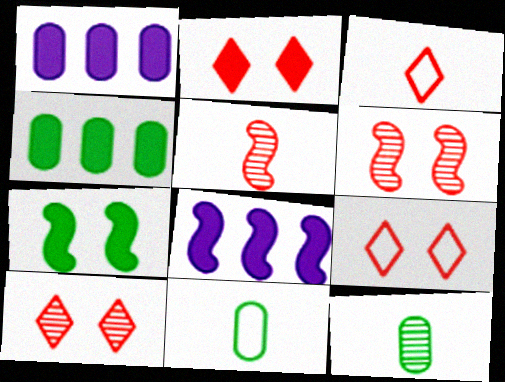[[2, 9, 10], 
[8, 9, 12], 
[8, 10, 11]]